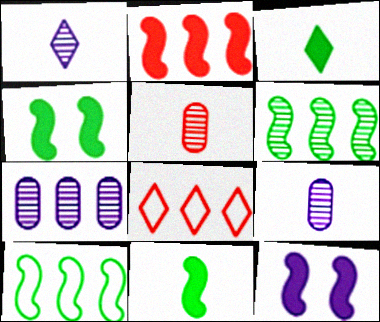[[2, 11, 12], 
[4, 8, 9]]